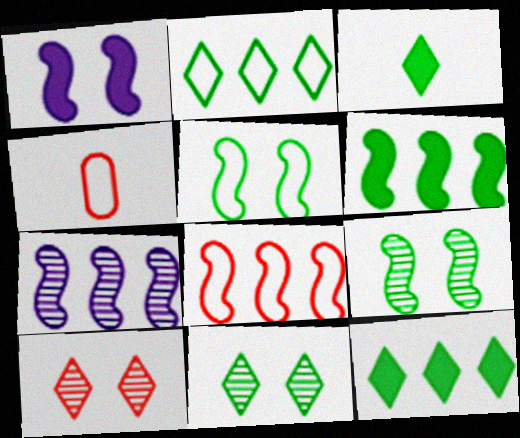[[2, 3, 11], 
[6, 7, 8]]